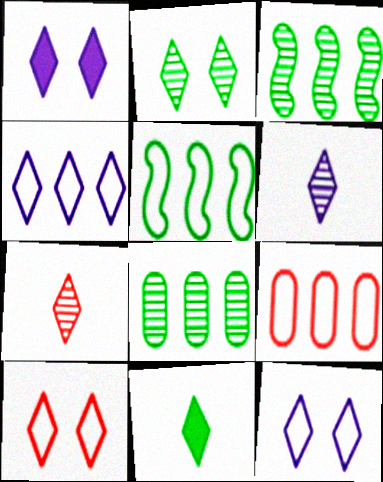[[1, 2, 10], 
[1, 4, 6], 
[4, 5, 9]]